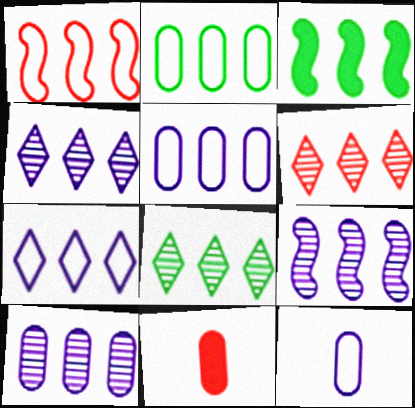[[1, 2, 7], 
[1, 3, 9], 
[2, 3, 8], 
[3, 5, 6], 
[4, 6, 8], 
[4, 9, 10]]